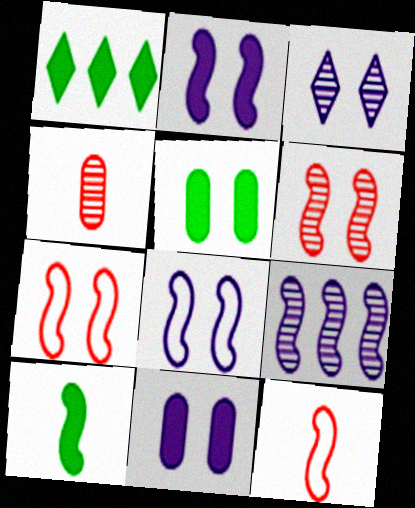[[1, 4, 8], 
[1, 5, 10], 
[3, 5, 7], 
[3, 8, 11], 
[7, 9, 10]]